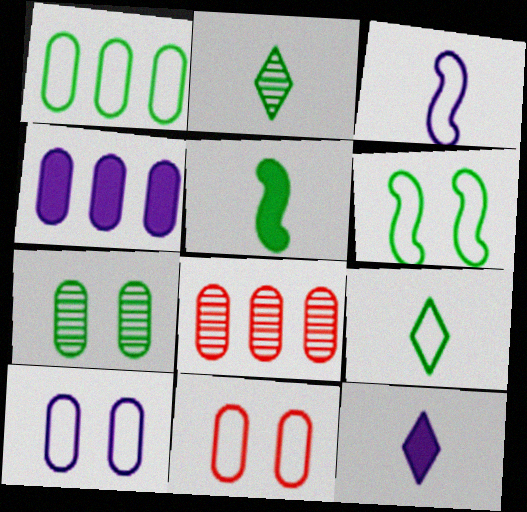[[1, 4, 8], 
[1, 6, 9], 
[6, 8, 12]]